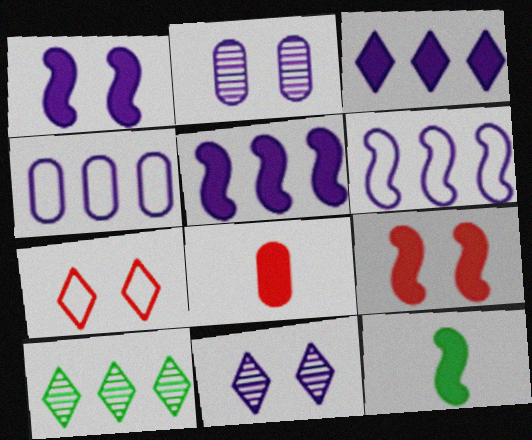[[5, 9, 12]]